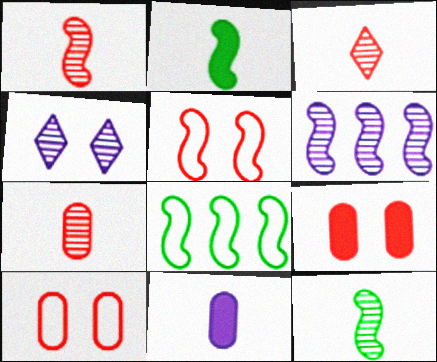[[1, 3, 7], 
[2, 5, 6]]